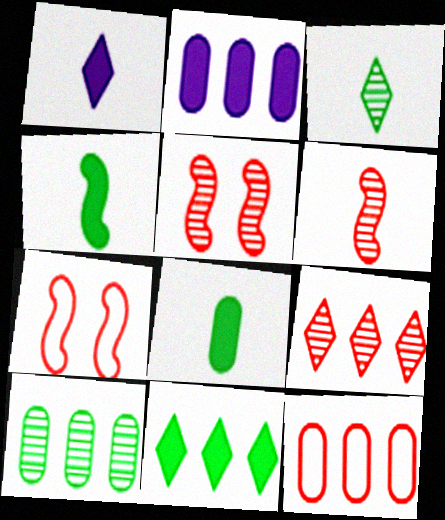[[1, 7, 10], 
[2, 3, 7], 
[2, 10, 12]]